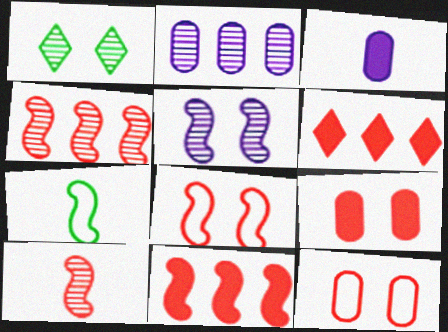[[1, 2, 10], 
[5, 7, 11], 
[6, 10, 12], 
[8, 10, 11]]